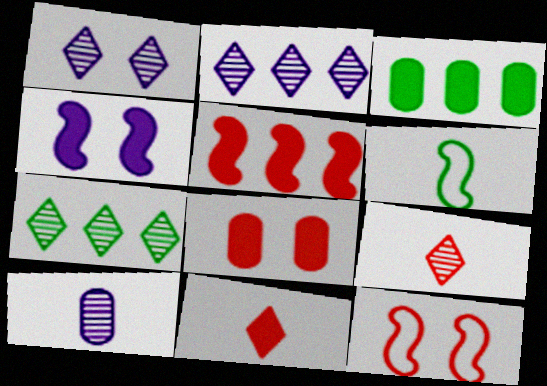[[1, 7, 9], 
[2, 6, 8], 
[3, 4, 11], 
[5, 8, 11], 
[6, 10, 11]]